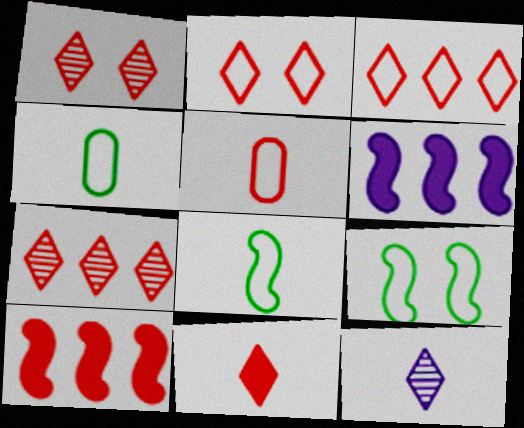[[1, 3, 11], 
[1, 4, 6], 
[1, 5, 10], 
[2, 7, 11]]